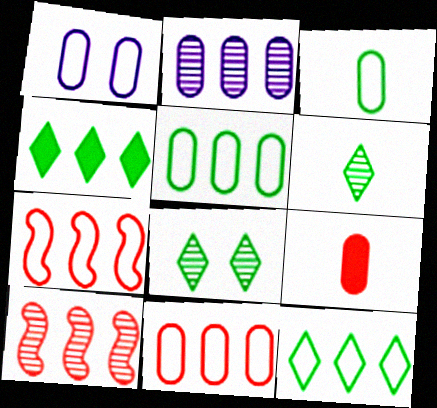[[1, 3, 11], 
[2, 4, 7]]